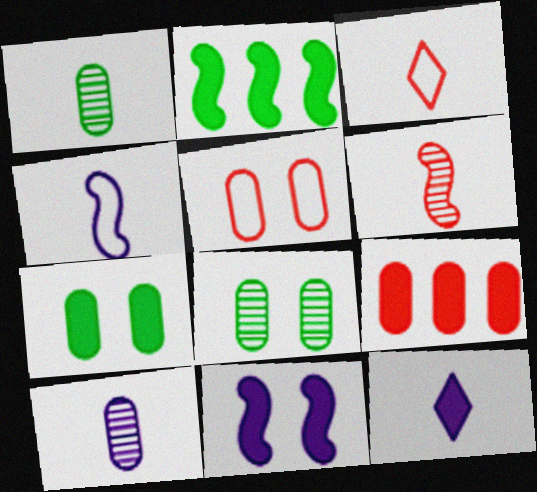[[4, 10, 12]]